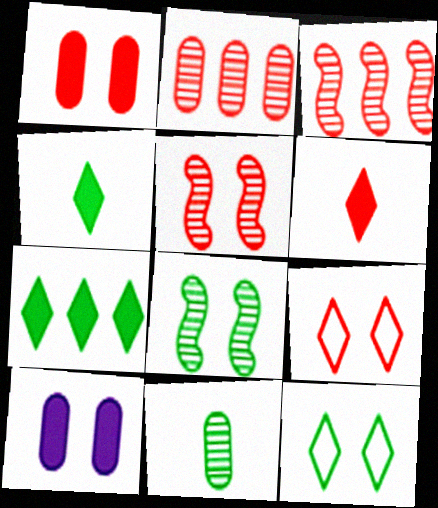[[1, 5, 9], 
[5, 10, 12], 
[8, 9, 10]]